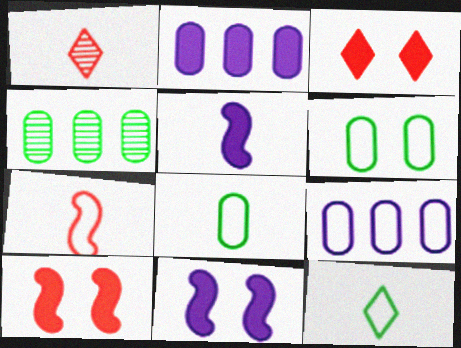[[1, 5, 8]]